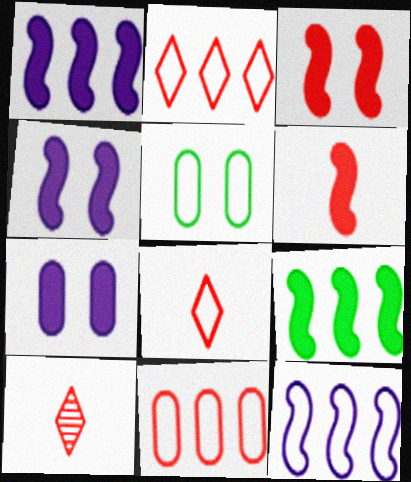[[1, 5, 10], 
[3, 10, 11], 
[4, 6, 9], 
[5, 8, 12]]